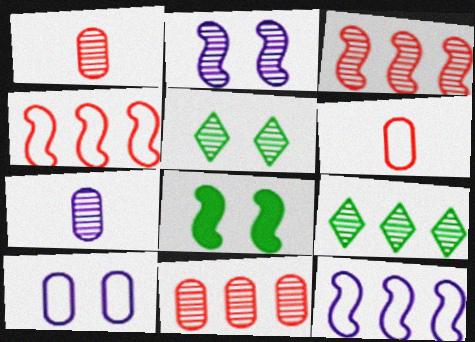[[1, 2, 9], 
[3, 5, 7]]